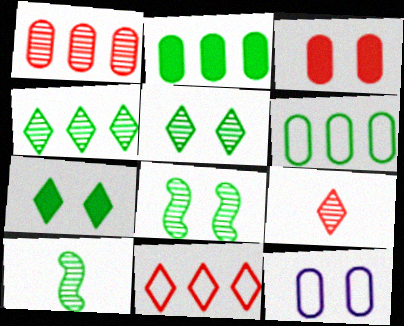[[6, 7, 10]]